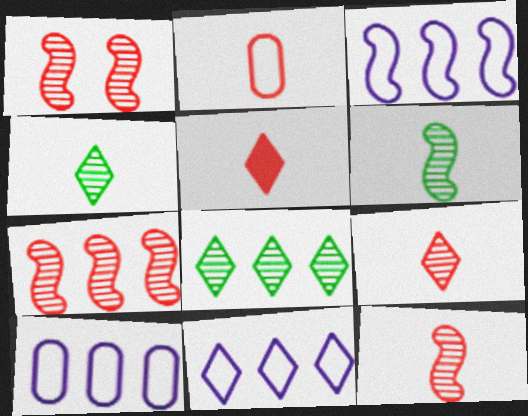[[1, 7, 12], 
[2, 5, 12], 
[3, 10, 11]]